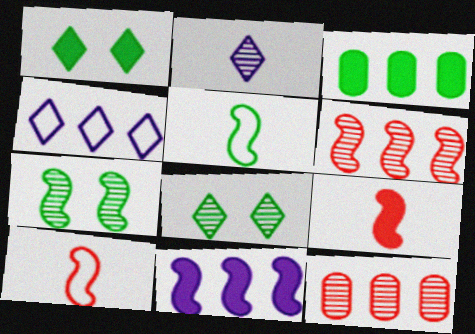[[2, 7, 12], 
[3, 4, 6], 
[3, 5, 8], 
[7, 10, 11]]